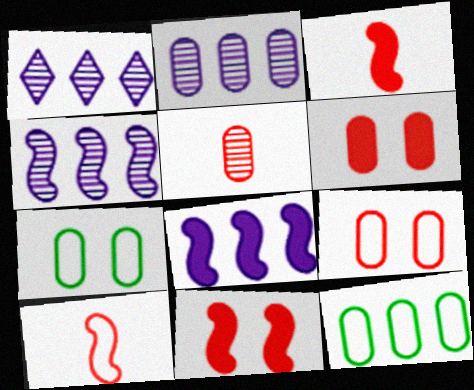[[1, 2, 4], 
[1, 3, 7]]